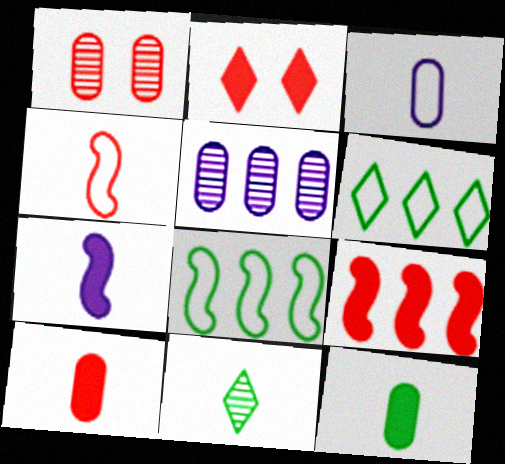[[1, 6, 7], 
[2, 9, 10], 
[5, 6, 9]]